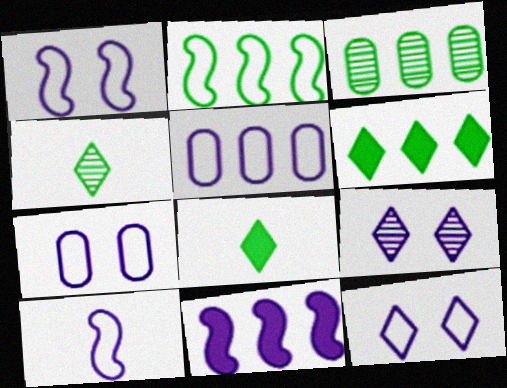[[1, 7, 12], 
[2, 3, 6], 
[5, 10, 12]]